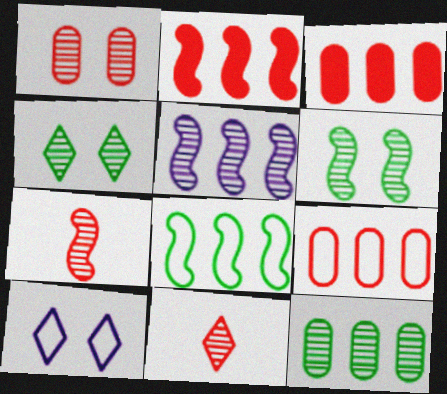[[2, 5, 8], 
[5, 6, 7]]